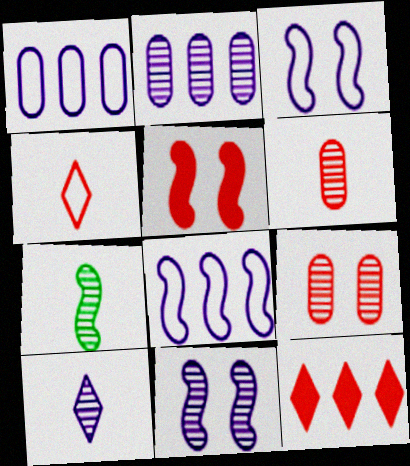[[2, 10, 11], 
[5, 7, 8], 
[6, 7, 10]]